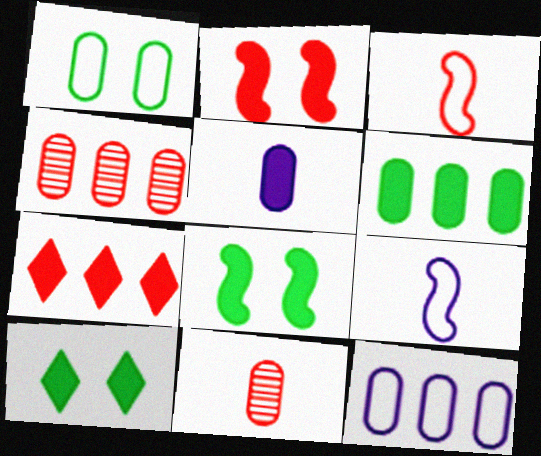[[1, 4, 5], 
[4, 6, 12], 
[4, 9, 10], 
[5, 7, 8]]